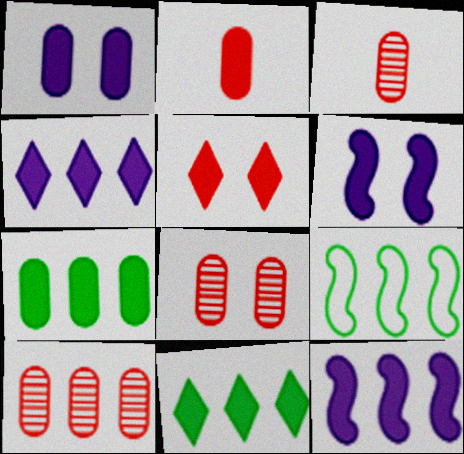[[1, 2, 7], 
[2, 6, 11], 
[3, 8, 10], 
[4, 9, 10]]